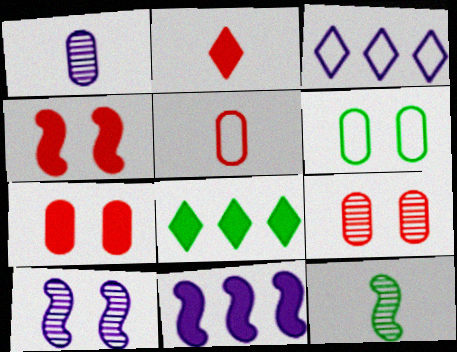[[3, 7, 12], 
[5, 8, 10], 
[6, 8, 12]]